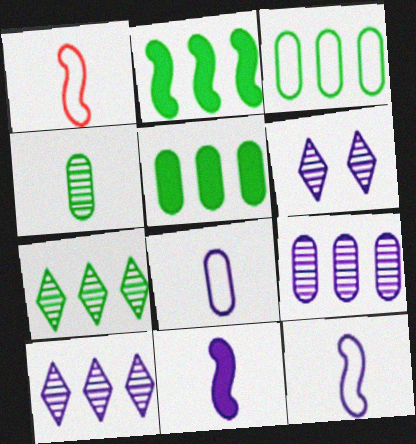[[1, 5, 6], 
[2, 3, 7]]